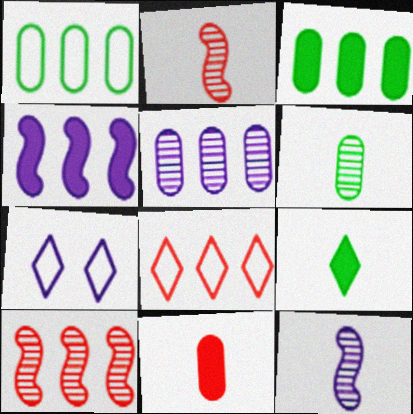[[2, 3, 7]]